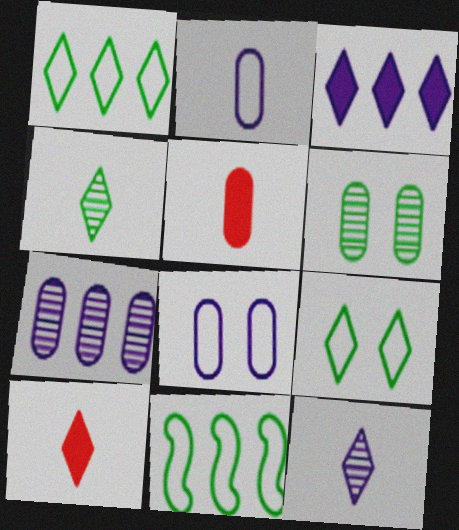[]